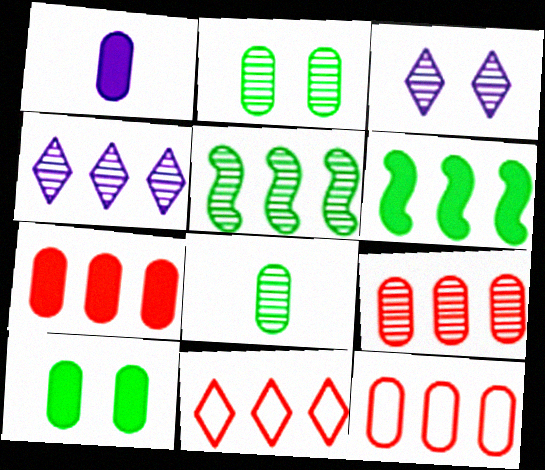[[1, 2, 12], 
[1, 7, 10], 
[4, 5, 9], 
[4, 6, 12], 
[7, 9, 12]]